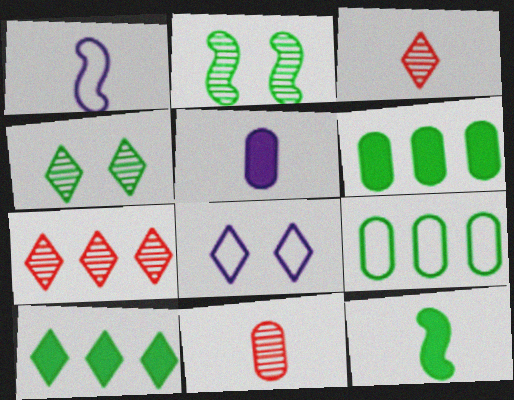[[3, 8, 10], 
[4, 9, 12]]